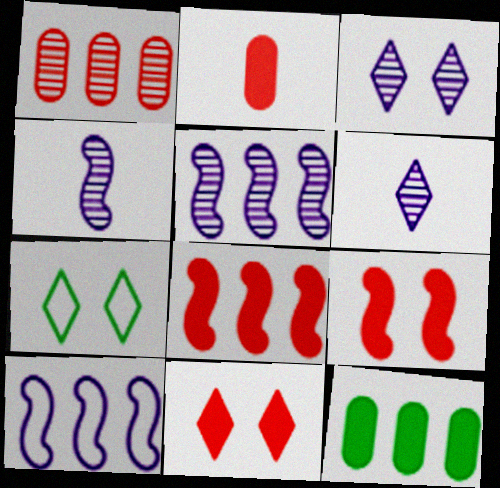[[2, 5, 7], 
[2, 8, 11], 
[3, 7, 11]]